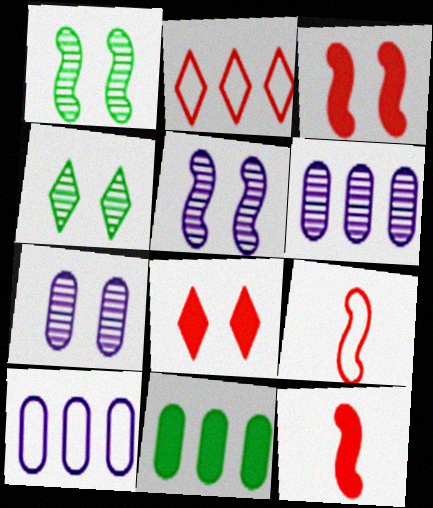[[4, 10, 12]]